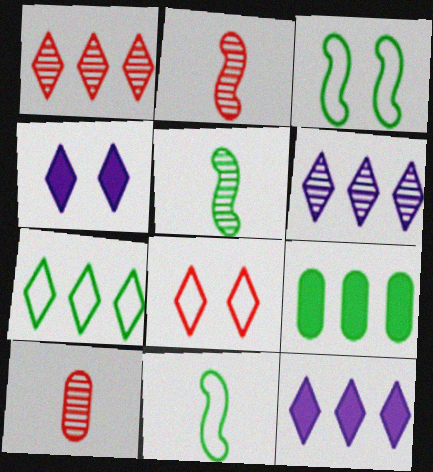[[1, 7, 12], 
[3, 10, 12]]